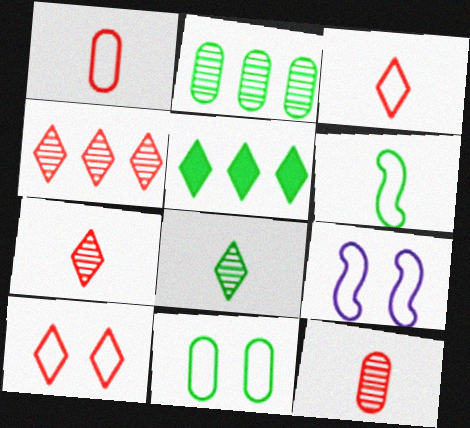[[5, 9, 12], 
[9, 10, 11]]